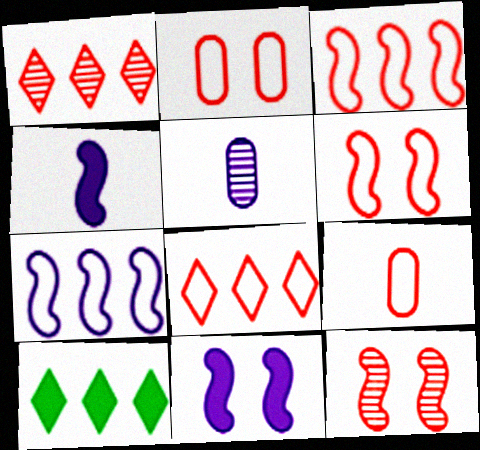[[5, 6, 10], 
[6, 8, 9]]